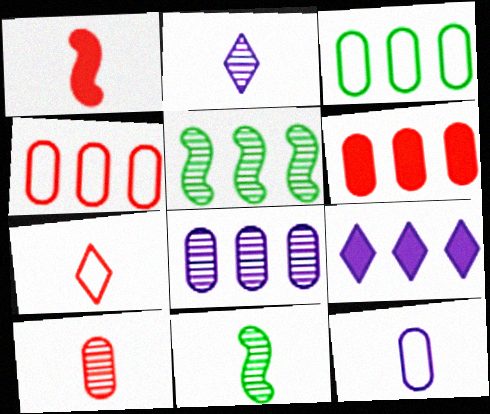[[1, 7, 10], 
[2, 10, 11], 
[3, 6, 8], 
[4, 5, 9]]